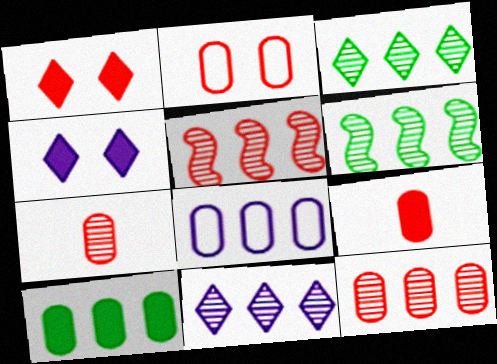[[2, 9, 12], 
[6, 11, 12], 
[8, 10, 12]]